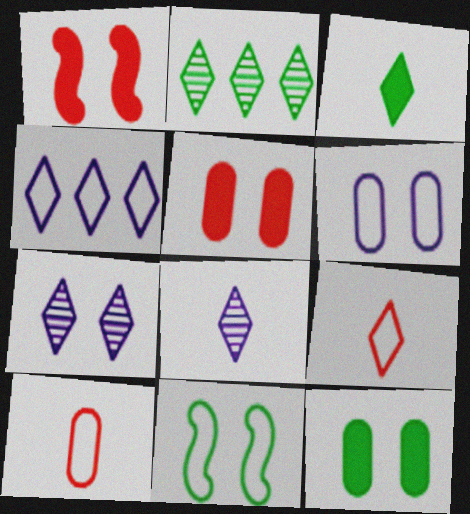[[3, 8, 9], 
[4, 10, 11], 
[5, 7, 11]]